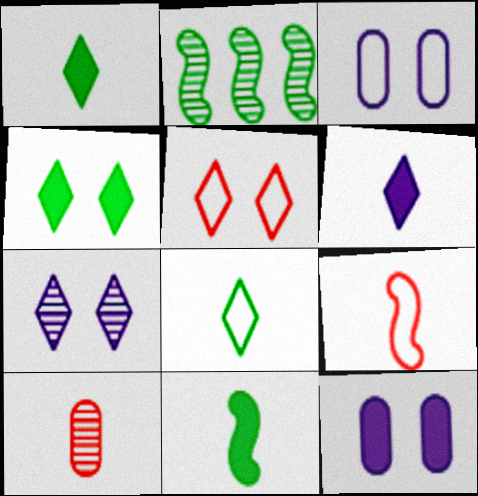[[2, 7, 10], 
[4, 5, 7]]